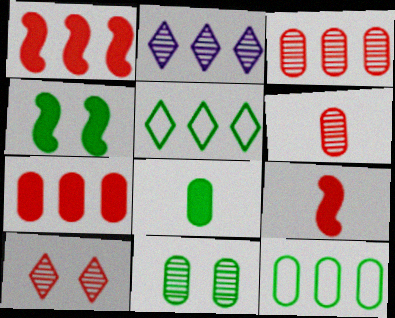[[1, 2, 12], 
[8, 11, 12]]